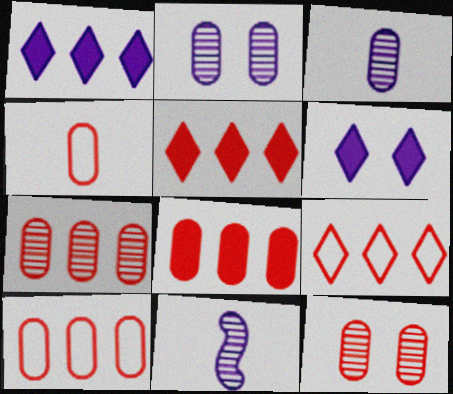[[4, 8, 12], 
[7, 8, 10]]